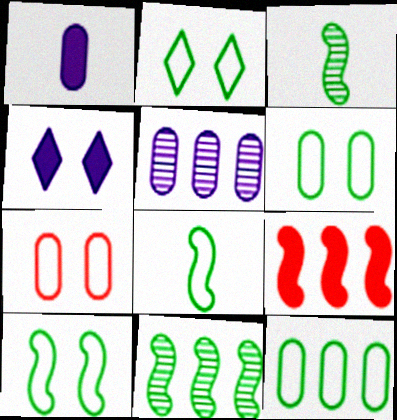[[2, 6, 10], 
[2, 8, 12]]